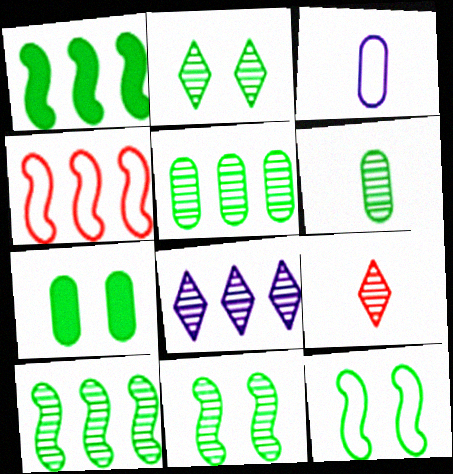[[2, 6, 10], 
[2, 7, 12], 
[2, 8, 9]]